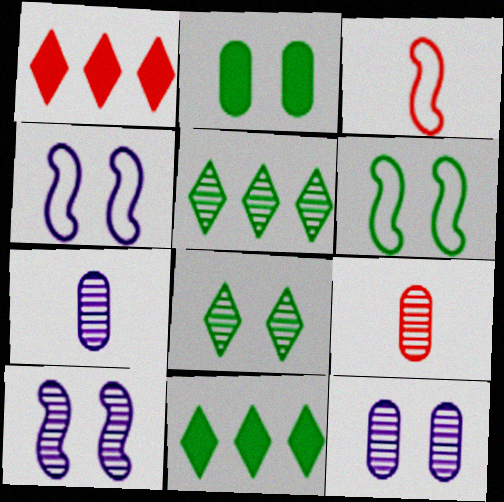[[1, 6, 7], 
[2, 6, 8], 
[3, 11, 12], 
[4, 9, 11], 
[5, 9, 10]]